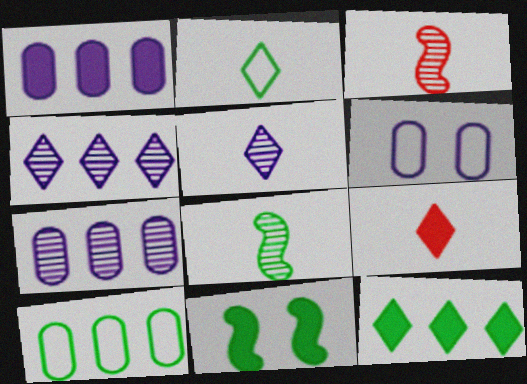[[1, 9, 11], 
[2, 5, 9], 
[3, 6, 12]]